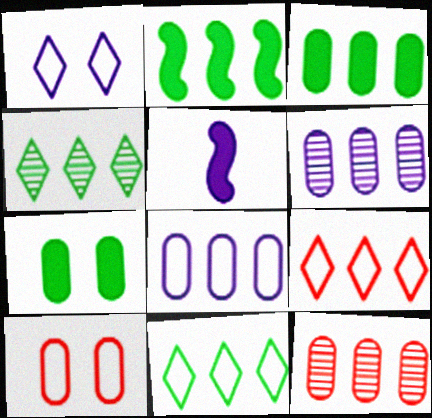[[1, 5, 6], 
[2, 6, 9], 
[3, 8, 12], 
[4, 5, 10]]